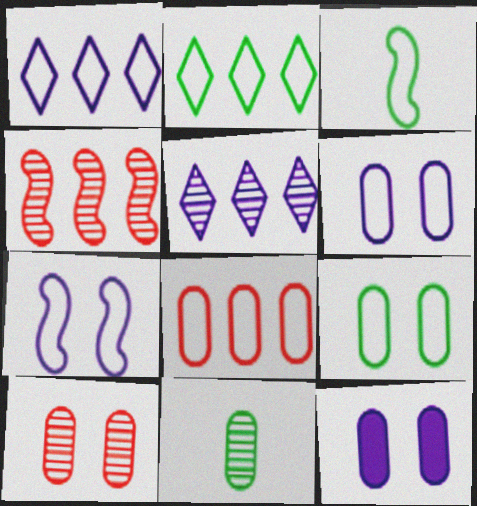[[2, 3, 9], 
[8, 11, 12], 
[9, 10, 12]]